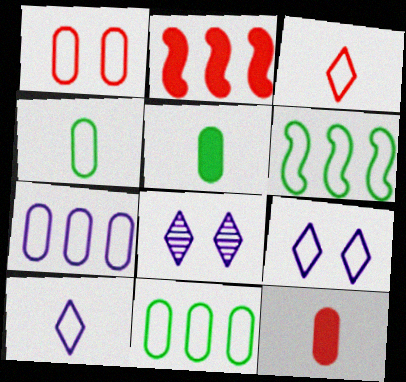[[1, 4, 7], 
[1, 6, 10], 
[2, 4, 8], 
[6, 8, 12]]